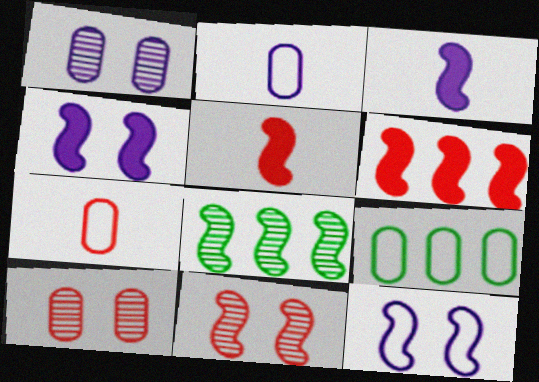[[5, 8, 12]]